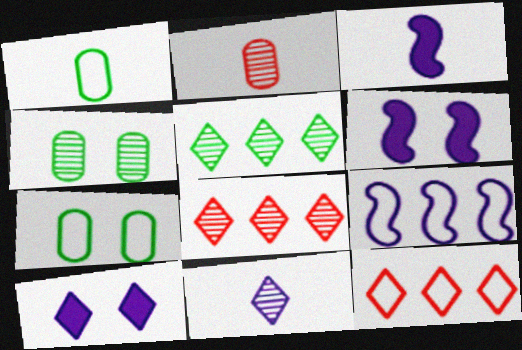[[1, 6, 8], 
[3, 4, 12], 
[3, 7, 8]]